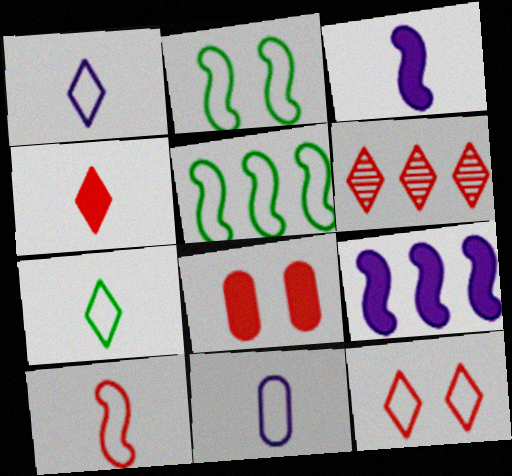[[4, 6, 12], 
[5, 11, 12], 
[6, 8, 10], 
[7, 10, 11]]